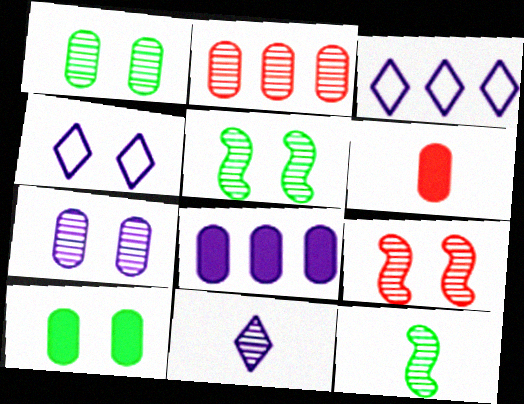[[2, 5, 11], 
[3, 5, 6], 
[4, 9, 10], 
[6, 8, 10]]